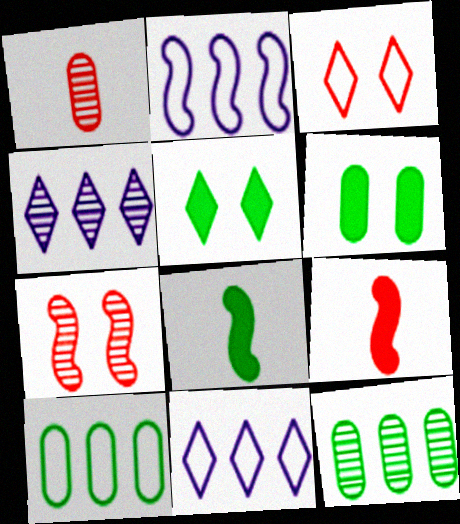[[1, 2, 5], 
[2, 7, 8]]